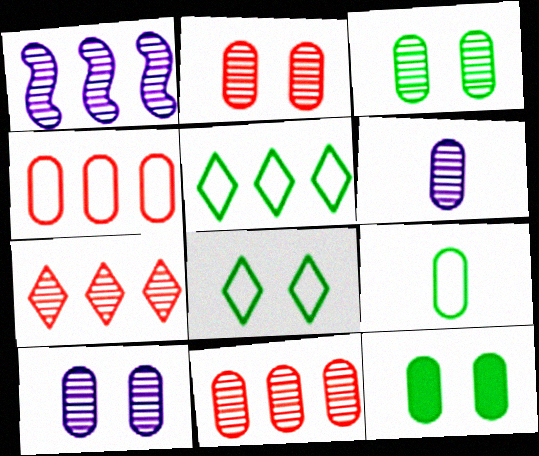[[2, 3, 10], 
[3, 6, 11], 
[4, 6, 12]]